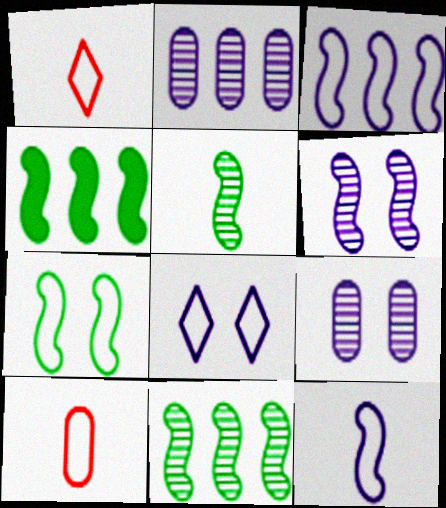[[1, 4, 9], 
[4, 5, 7]]